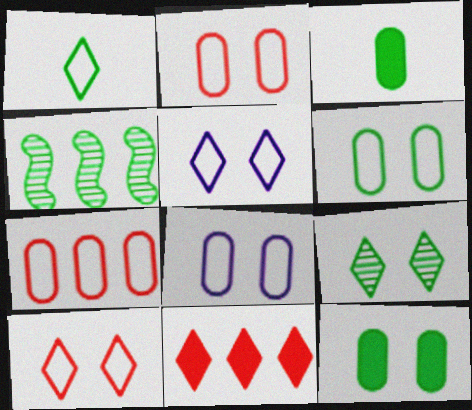[[1, 4, 12], 
[2, 6, 8]]